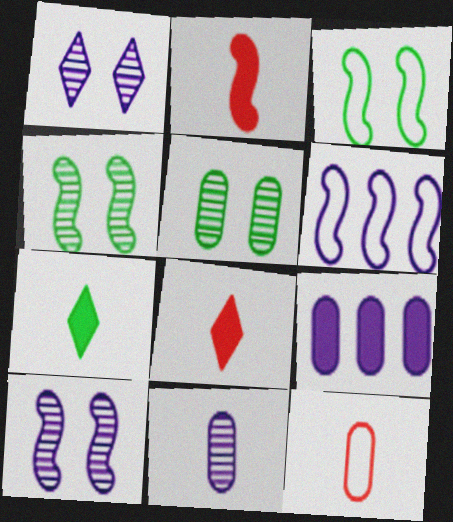[[2, 4, 6], 
[5, 6, 8], 
[5, 9, 12]]